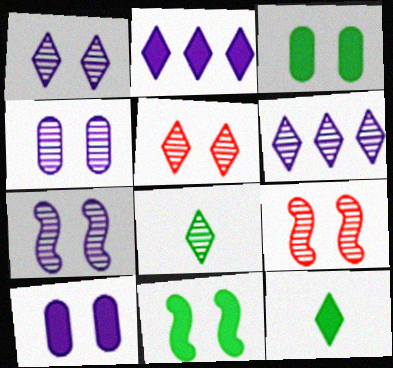[[1, 4, 7], 
[5, 6, 8]]